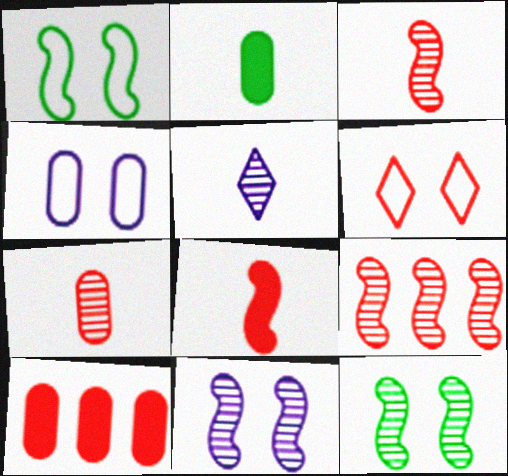[[1, 4, 6], 
[1, 5, 10], 
[3, 6, 10]]